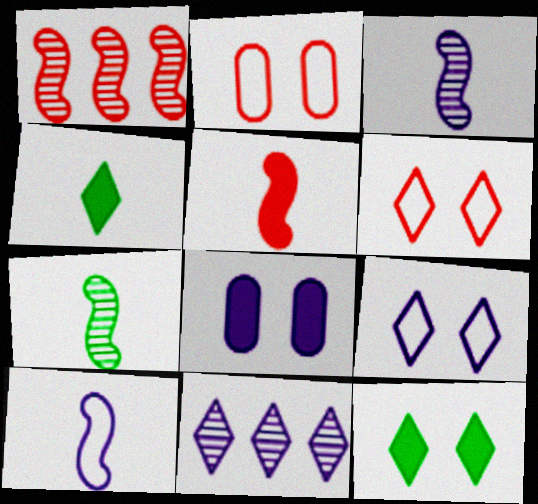[[4, 6, 11], 
[5, 7, 10], 
[8, 10, 11]]